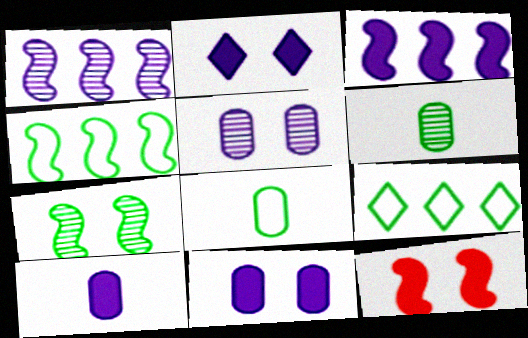[[2, 3, 10]]